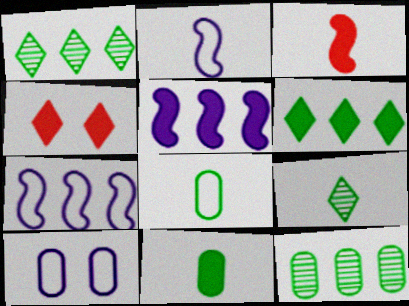[[1, 3, 10], 
[2, 4, 12], 
[4, 5, 11]]